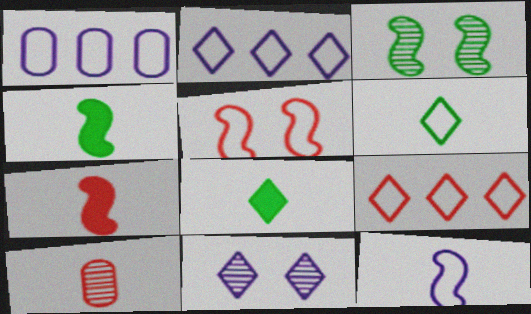[[1, 5, 6], 
[8, 9, 11], 
[8, 10, 12]]